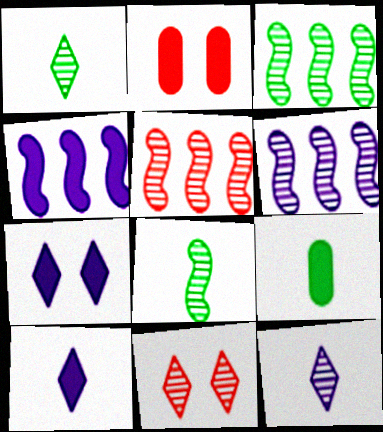[[3, 5, 6]]